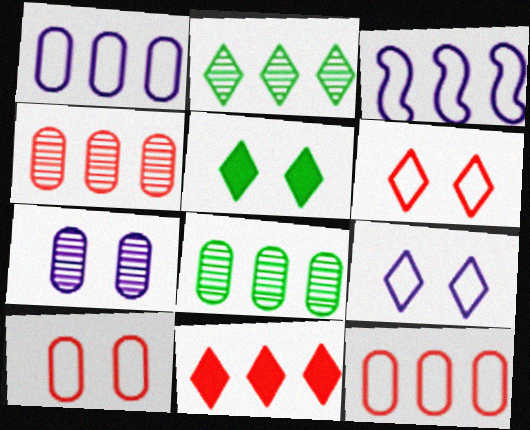[[3, 8, 11]]